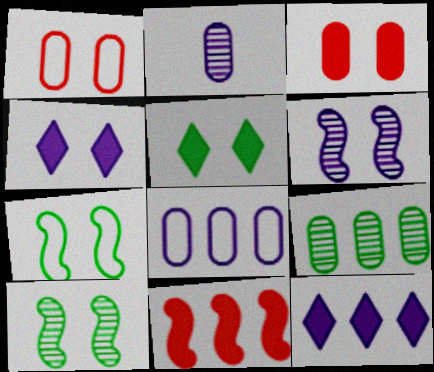[[1, 4, 10], 
[1, 5, 6]]